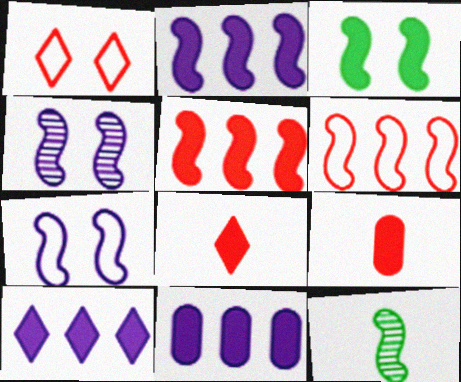[[1, 11, 12], 
[2, 10, 11], 
[3, 8, 11], 
[3, 9, 10], 
[5, 7, 12]]